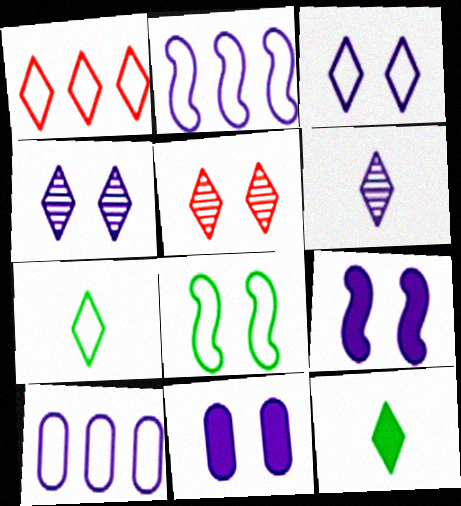[[1, 3, 7], 
[1, 4, 12], 
[2, 6, 11], 
[5, 8, 11], 
[6, 9, 10]]